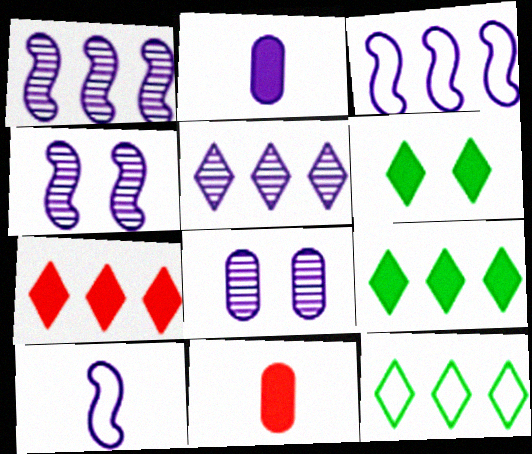[[4, 11, 12], 
[5, 7, 12]]